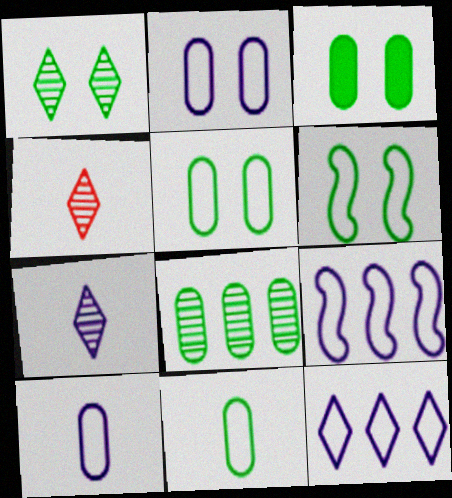[[1, 3, 6], 
[3, 4, 9], 
[3, 8, 11]]